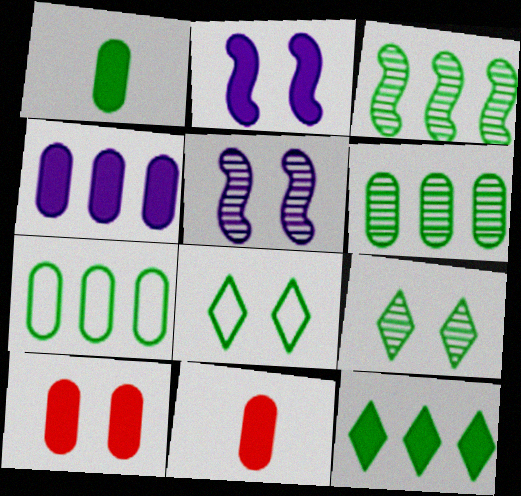[[1, 3, 8], 
[1, 4, 10], 
[2, 11, 12], 
[3, 7, 12], 
[5, 8, 10]]